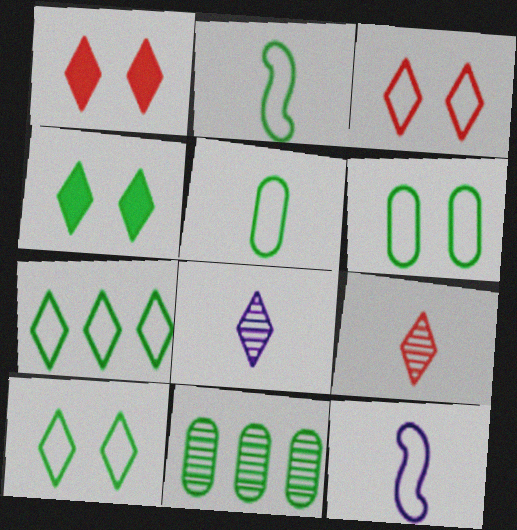[[1, 7, 8], 
[1, 11, 12], 
[2, 4, 11], 
[2, 6, 7]]